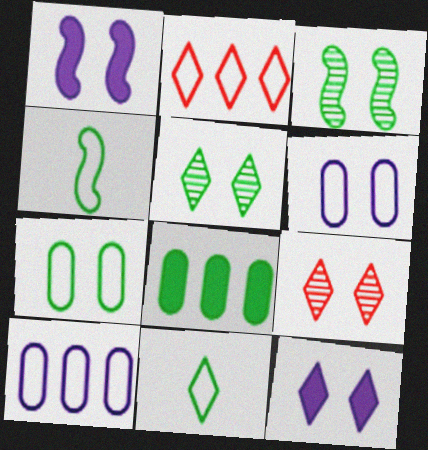[[1, 7, 9], 
[2, 4, 6], 
[3, 8, 11], 
[4, 5, 8]]